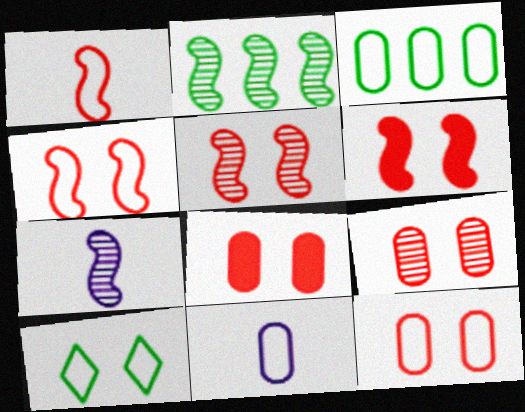[[2, 5, 7], 
[3, 11, 12], 
[4, 5, 6], 
[8, 9, 12]]